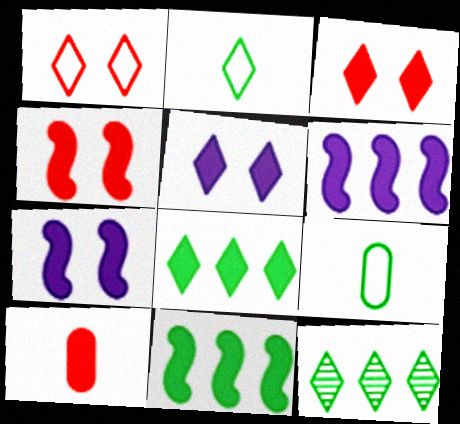[[5, 10, 11], 
[7, 8, 10]]